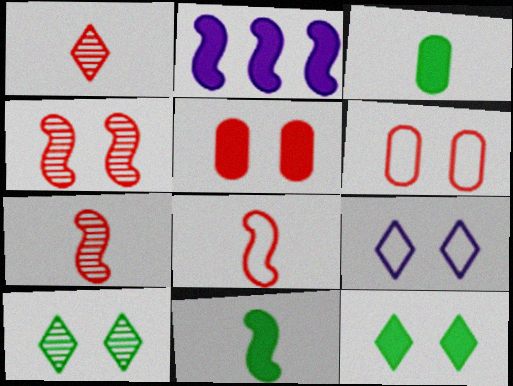[]